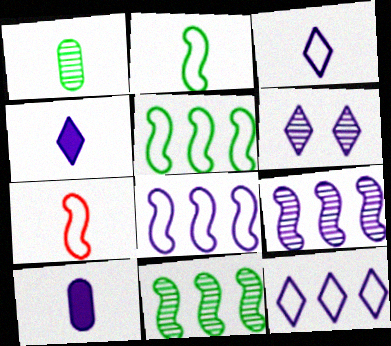[[1, 4, 7], 
[4, 6, 12], 
[6, 8, 10]]